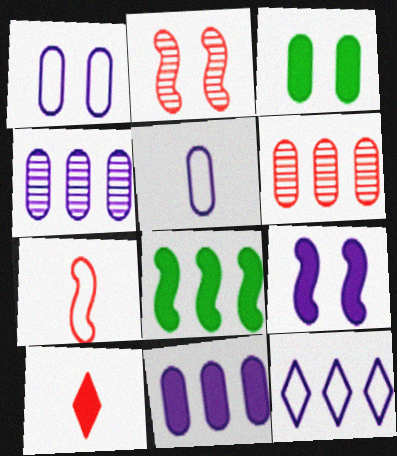[[3, 5, 6], 
[6, 8, 12]]